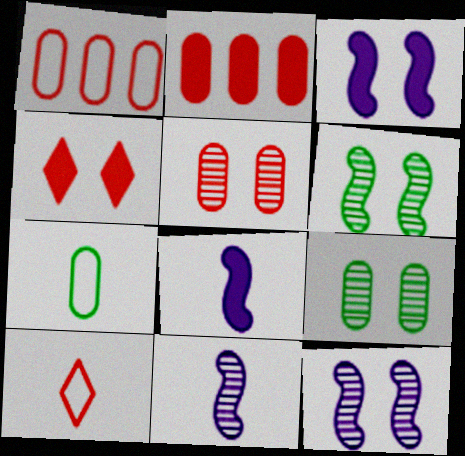[]